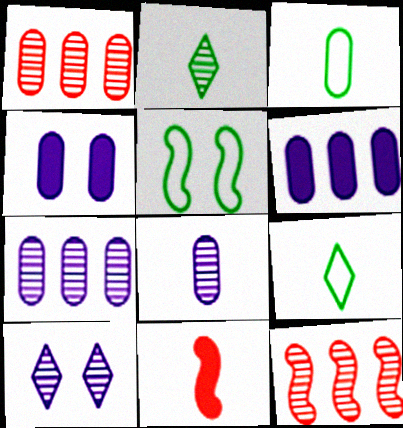[[1, 3, 4], 
[4, 9, 12], 
[8, 9, 11]]